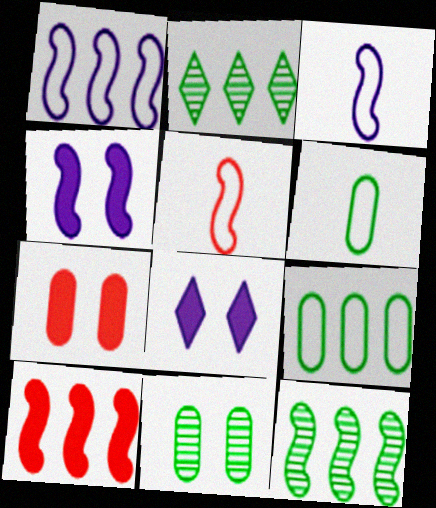[[1, 10, 12], 
[2, 3, 7], 
[4, 5, 12]]